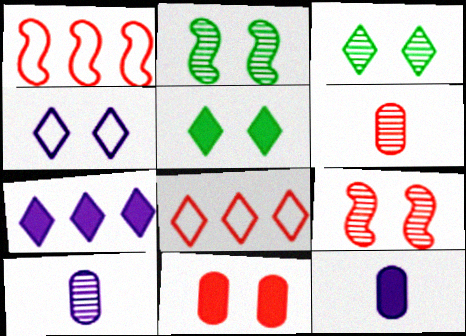[[1, 3, 12], 
[1, 5, 10], 
[2, 4, 11], 
[2, 8, 12]]